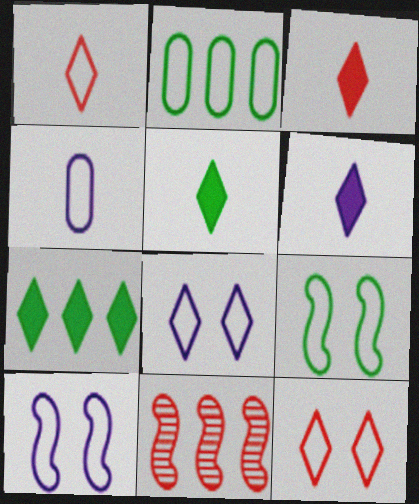[[1, 2, 10], 
[3, 5, 6]]